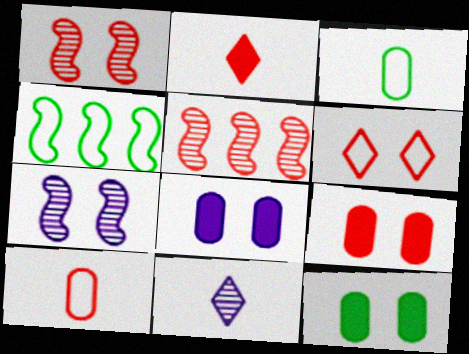[[1, 6, 9], 
[4, 9, 11], 
[6, 7, 12], 
[8, 9, 12]]